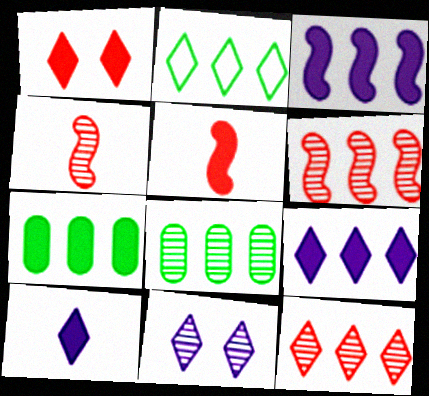[[2, 9, 12], 
[4, 8, 11]]